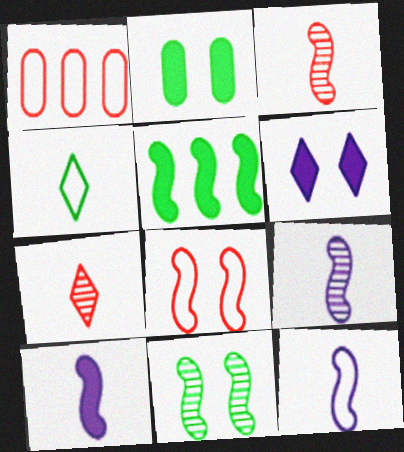[[5, 8, 9], 
[9, 10, 12]]